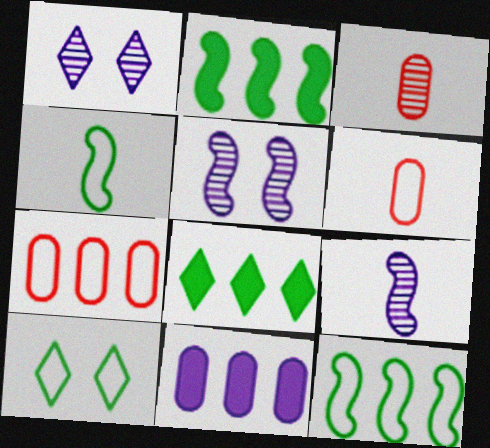[[1, 2, 6], 
[5, 6, 8]]